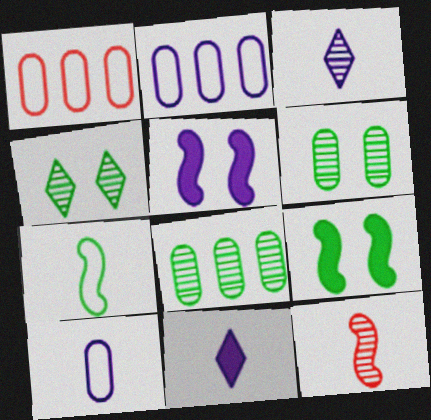[[1, 3, 9], 
[2, 3, 5]]